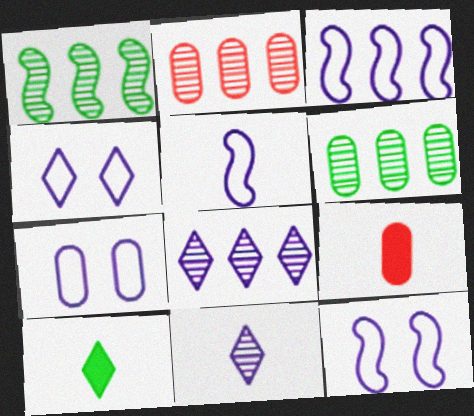[[1, 2, 8], 
[1, 4, 9], 
[2, 10, 12], 
[3, 5, 12], 
[4, 7, 12], 
[6, 7, 9]]